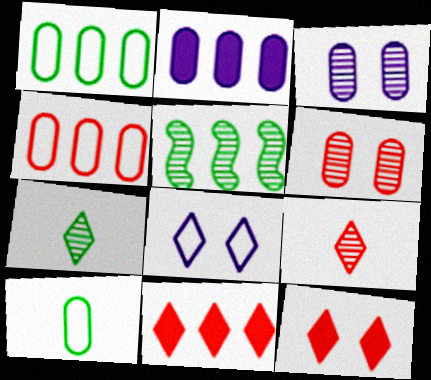[[2, 6, 10], 
[3, 5, 9], 
[7, 8, 11]]